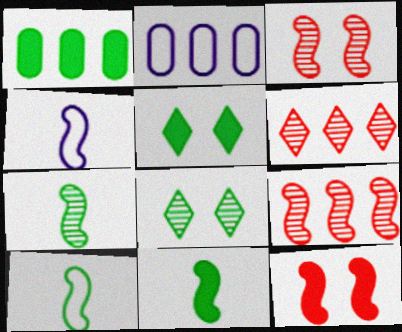[[1, 5, 11], 
[1, 8, 10], 
[7, 10, 11]]